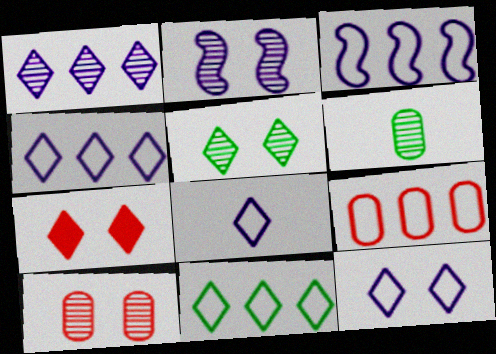[[2, 5, 10], 
[3, 6, 7], 
[3, 9, 11], 
[4, 8, 12], 
[5, 7, 12]]